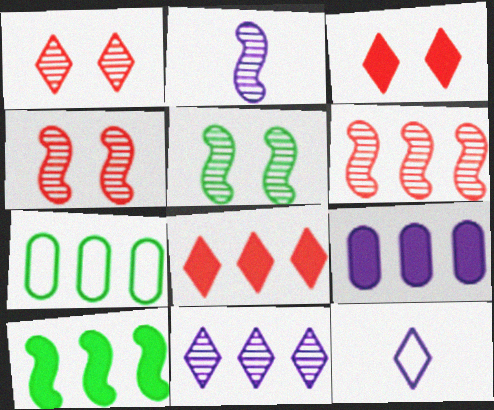[[2, 3, 7], 
[2, 5, 6], 
[8, 9, 10]]